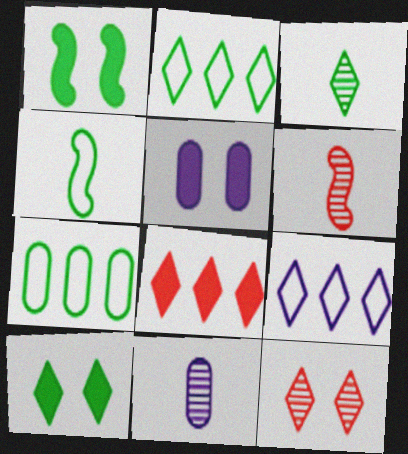[[1, 3, 7], 
[2, 3, 10], 
[2, 5, 6], 
[3, 6, 11]]